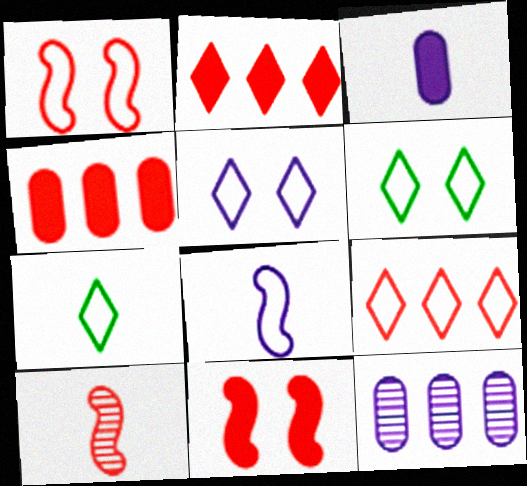[[3, 7, 10], 
[5, 7, 9], 
[7, 11, 12]]